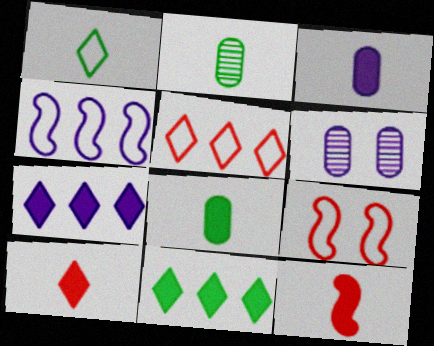[[2, 7, 9]]